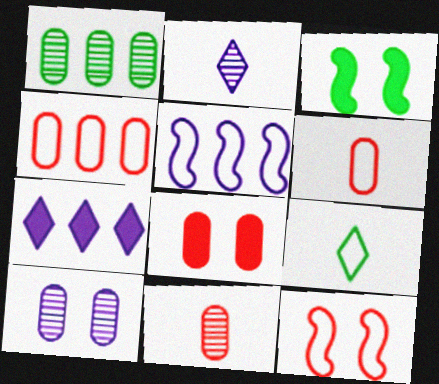[[1, 3, 9], 
[1, 10, 11], 
[2, 3, 4], 
[4, 8, 11]]